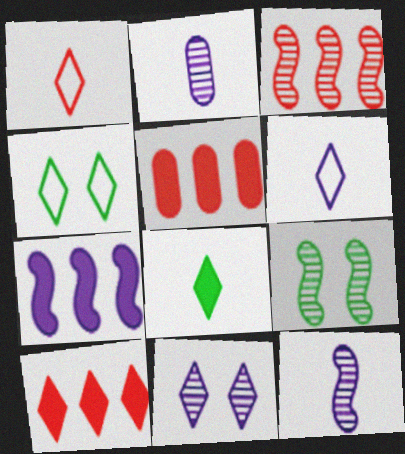[[3, 9, 12], 
[4, 5, 12], 
[5, 6, 9]]